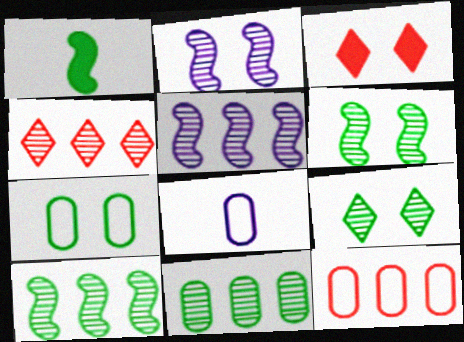[[2, 3, 7], 
[3, 8, 10], 
[4, 5, 11], 
[7, 8, 12]]